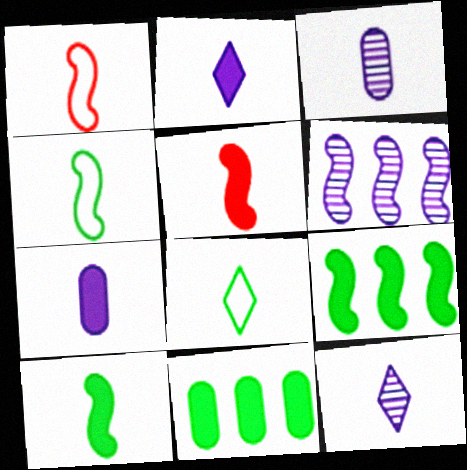[[3, 5, 8]]